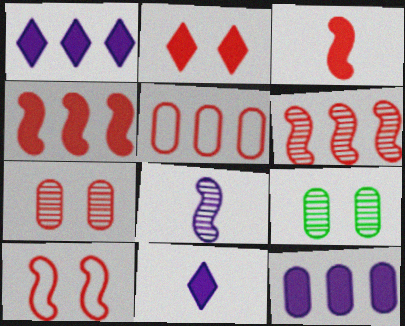[[2, 7, 10], 
[3, 6, 10]]